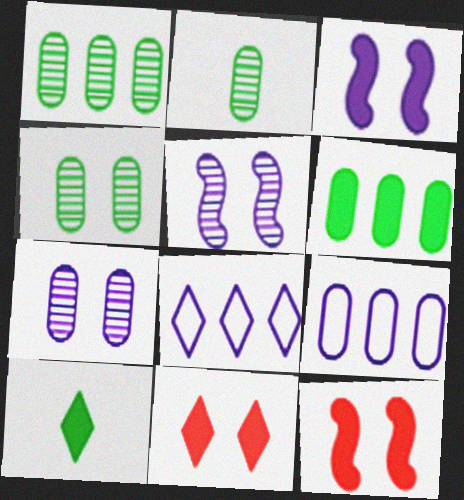[[1, 2, 4], 
[2, 8, 12]]